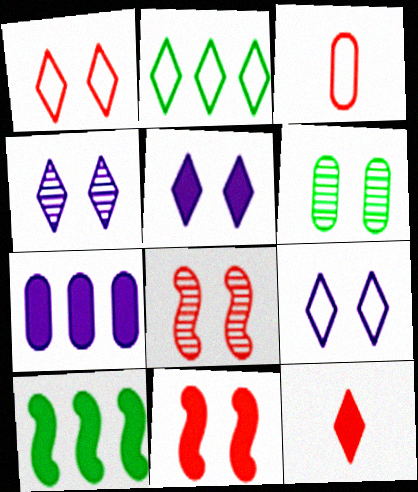[[2, 4, 12], 
[3, 4, 10], 
[3, 6, 7], 
[4, 5, 9], 
[4, 6, 8], 
[6, 9, 11]]